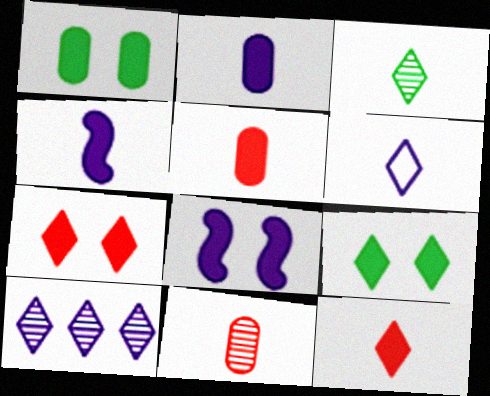[[1, 7, 8], 
[3, 6, 12]]